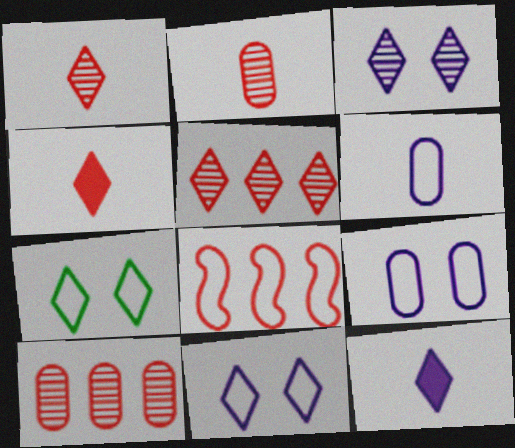[[5, 7, 12], 
[6, 7, 8]]